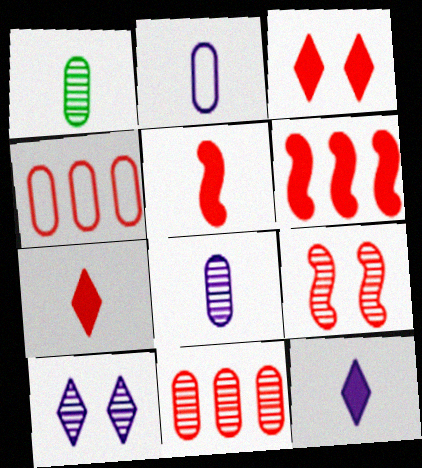[[4, 7, 9]]